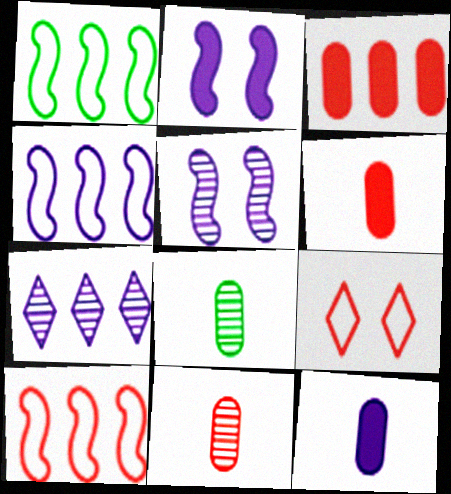[[1, 3, 7], 
[1, 4, 10]]